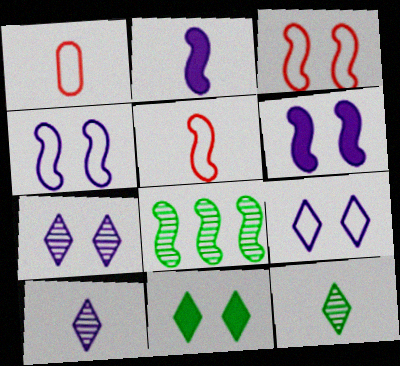[[1, 2, 12], 
[2, 3, 8], 
[5, 6, 8]]